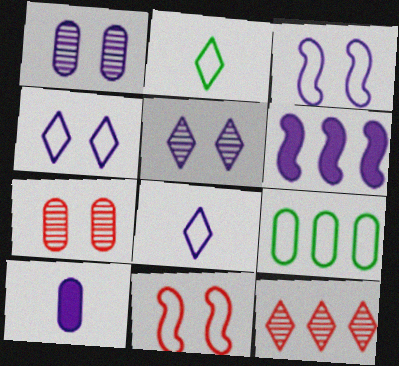[[1, 6, 8], 
[2, 6, 7], 
[6, 9, 12], 
[7, 9, 10], 
[8, 9, 11]]